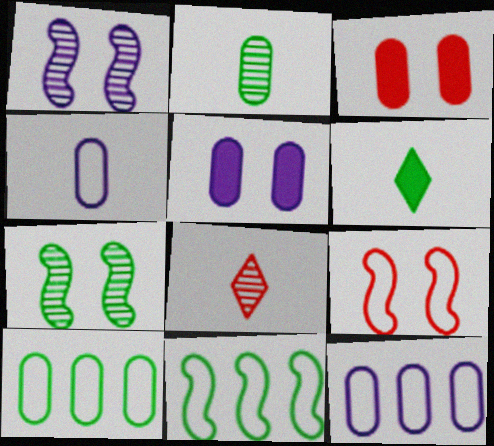[[2, 3, 12], 
[5, 8, 11], 
[6, 7, 10]]